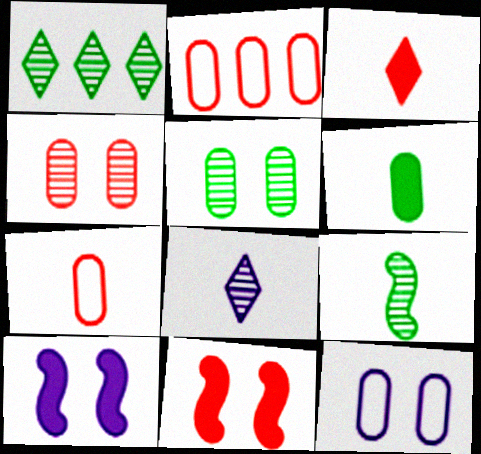[[1, 5, 9], 
[1, 7, 10]]